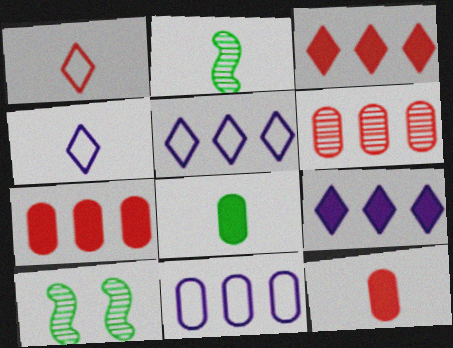[[2, 4, 12], 
[4, 7, 10], 
[5, 10, 12]]